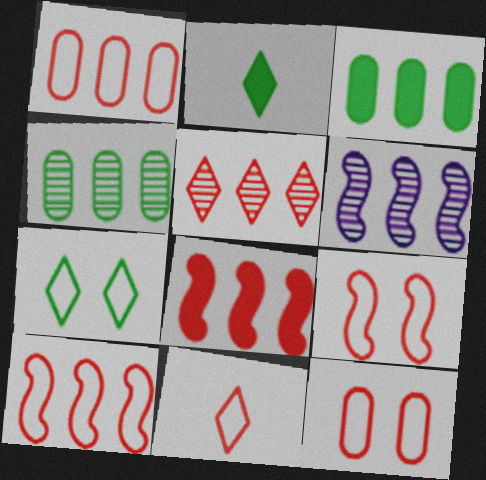[[1, 5, 8], 
[1, 9, 11], 
[2, 6, 12], 
[4, 5, 6], 
[10, 11, 12]]